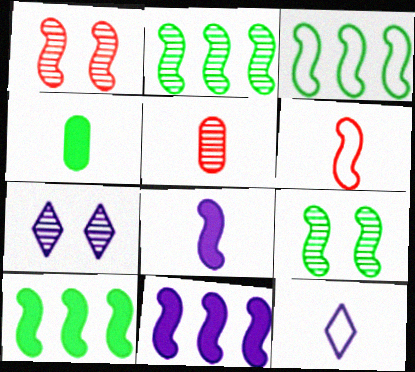[[1, 3, 8], 
[2, 3, 10], 
[2, 5, 7], 
[6, 9, 11]]